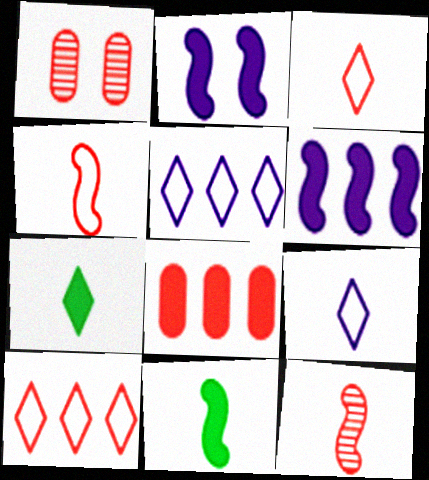[[1, 5, 11], 
[2, 7, 8]]